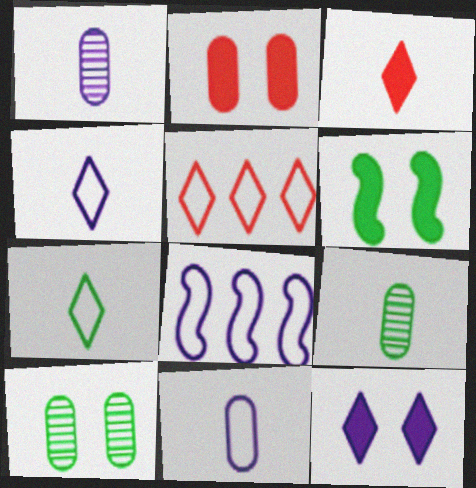[[1, 5, 6], 
[1, 8, 12], 
[2, 6, 12], 
[3, 8, 10]]